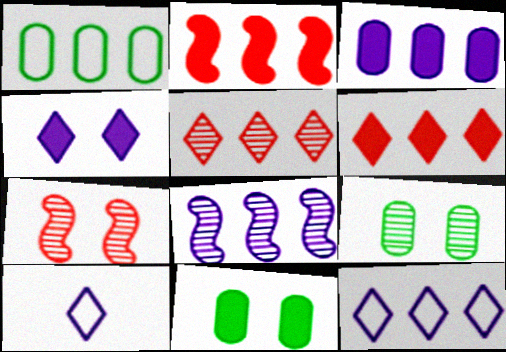[[1, 6, 8], 
[2, 9, 10], 
[3, 8, 12]]